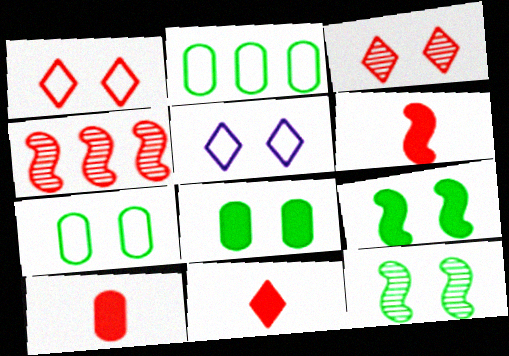[[1, 4, 10], 
[6, 10, 11]]